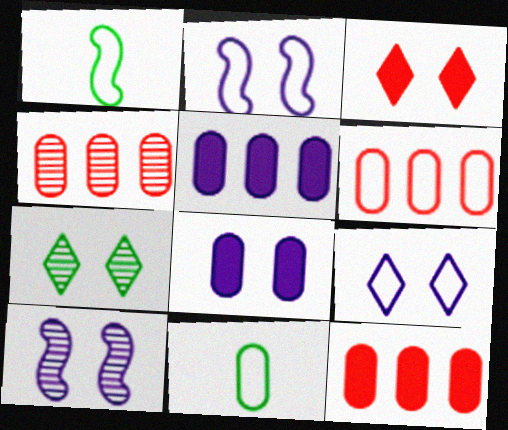[[1, 6, 9], 
[3, 7, 9], 
[4, 6, 12], 
[4, 8, 11], 
[8, 9, 10]]